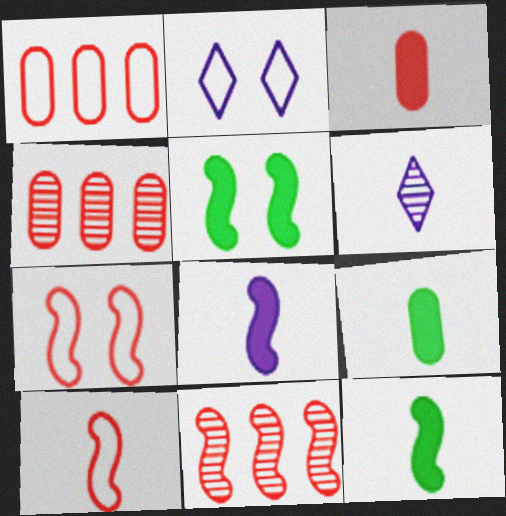[[1, 5, 6], 
[2, 4, 12], 
[2, 9, 11], 
[6, 9, 10]]